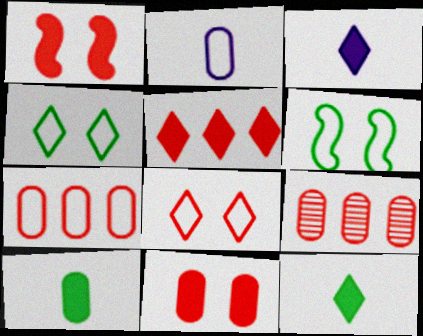[[3, 6, 9]]